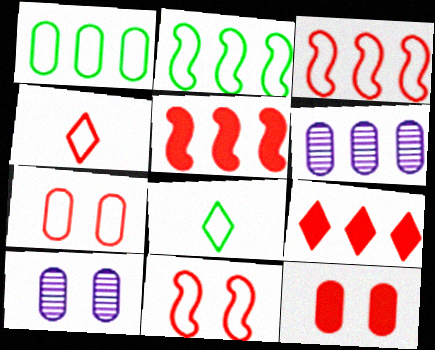[[2, 6, 9], 
[3, 4, 7], 
[5, 8, 10]]